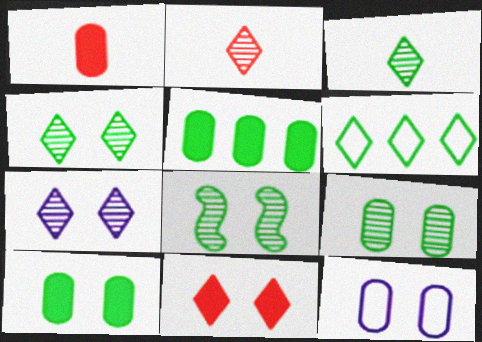[[4, 8, 9], 
[8, 11, 12]]